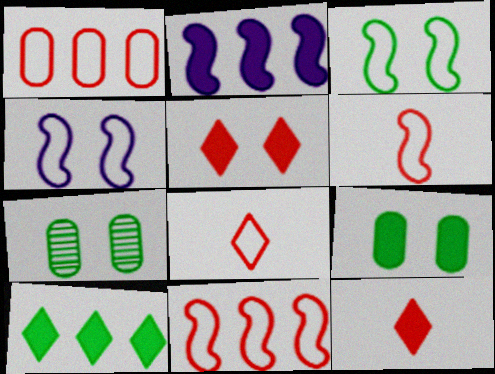[[2, 7, 8], 
[2, 9, 12], 
[4, 5, 7]]